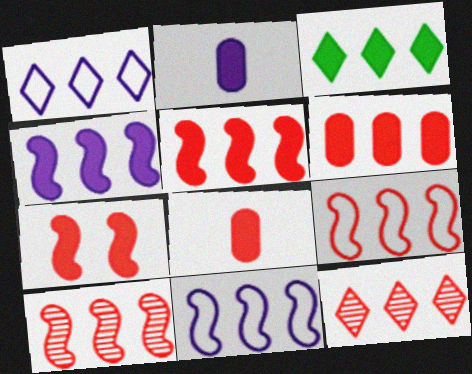[[1, 3, 12], 
[2, 3, 7], 
[3, 4, 6], 
[5, 9, 10], 
[6, 9, 12]]